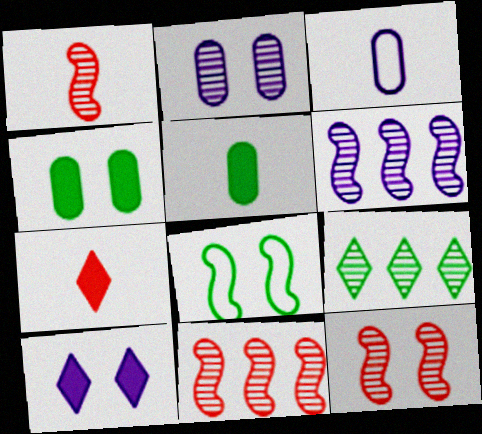[[1, 2, 9], 
[1, 11, 12], 
[3, 6, 10], 
[5, 8, 9]]